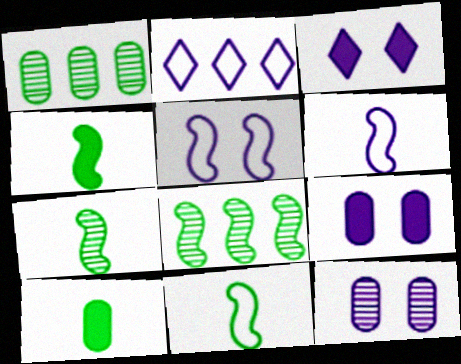[[3, 5, 12], 
[4, 7, 11]]